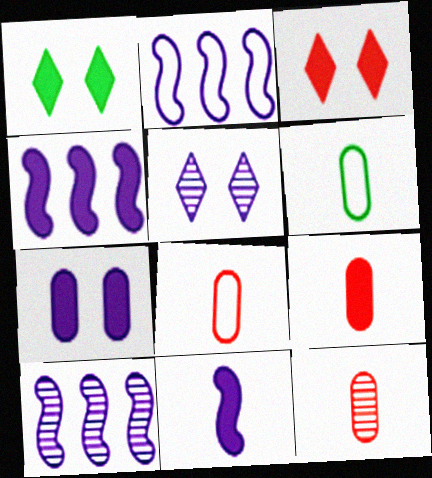[[1, 2, 12], 
[1, 4, 9], 
[1, 8, 10], 
[2, 4, 10], 
[3, 6, 10], 
[8, 9, 12]]